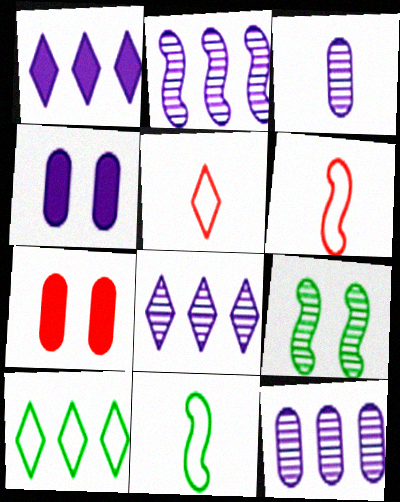[[2, 8, 12], 
[7, 8, 11]]